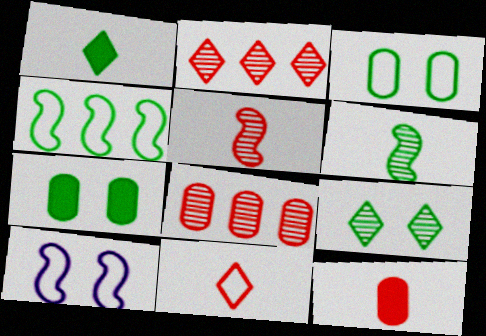[[1, 8, 10], 
[5, 11, 12]]